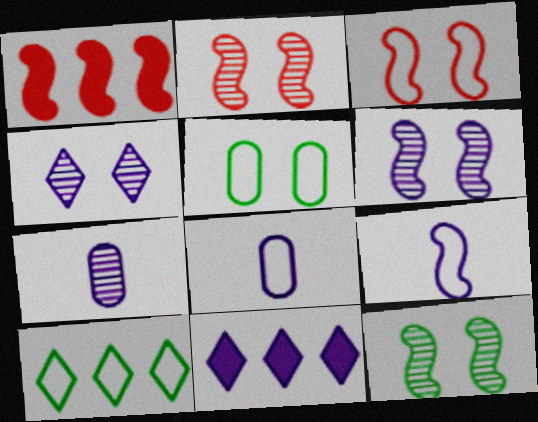[[1, 9, 12], 
[2, 6, 12], 
[3, 8, 10], 
[6, 8, 11]]